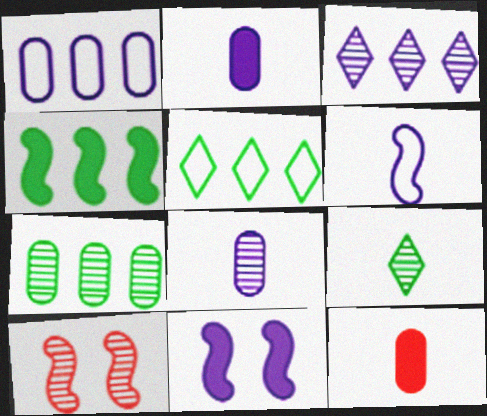[[2, 5, 10], 
[4, 5, 7], 
[4, 6, 10], 
[6, 9, 12]]